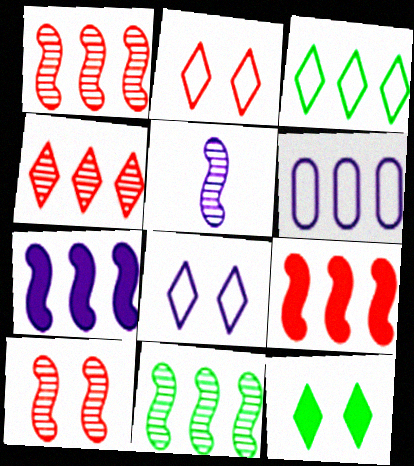[[5, 10, 11]]